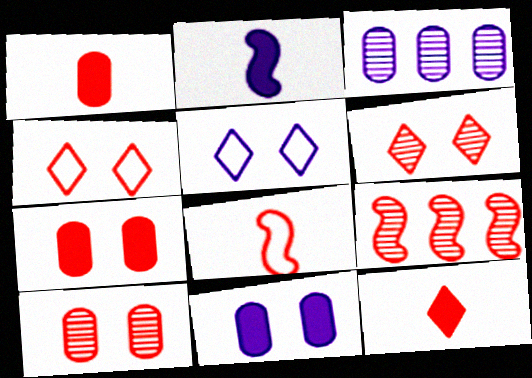[[1, 4, 9], 
[2, 3, 5]]